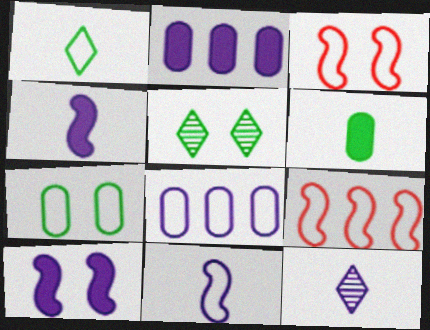[[1, 3, 8], 
[8, 10, 12]]